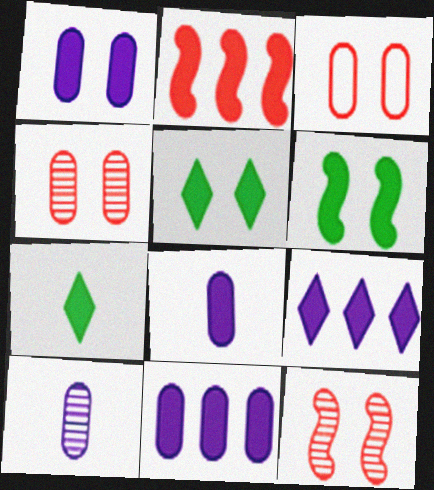[[1, 2, 7], 
[1, 8, 11], 
[2, 5, 8]]